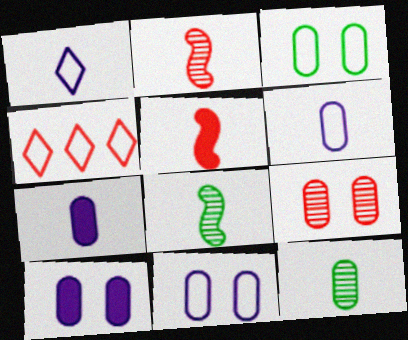[[1, 5, 12], 
[3, 9, 10], 
[4, 5, 9], 
[4, 8, 10]]